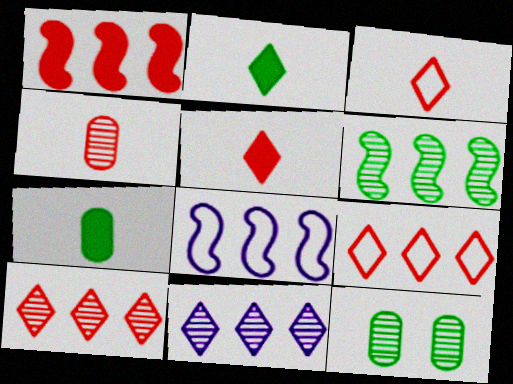[[1, 6, 8], 
[5, 8, 12]]